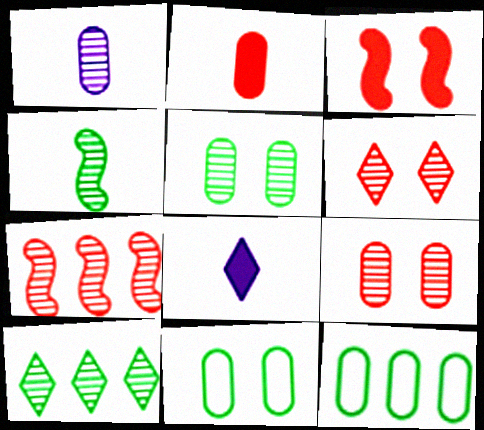[[4, 5, 10], 
[7, 8, 11]]